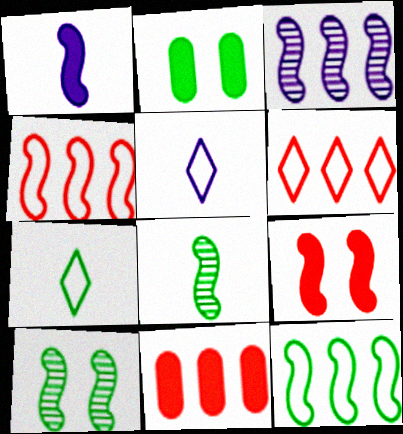[[1, 4, 10], 
[5, 10, 11]]